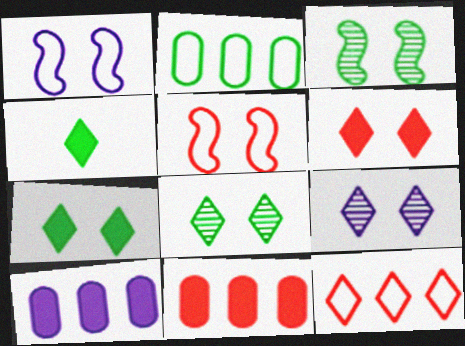[[2, 3, 4], 
[4, 9, 12]]